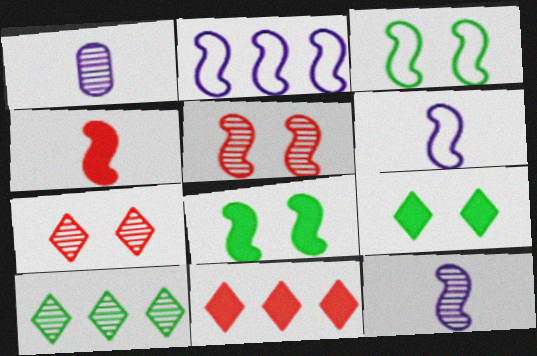[[1, 3, 11], 
[1, 5, 10]]